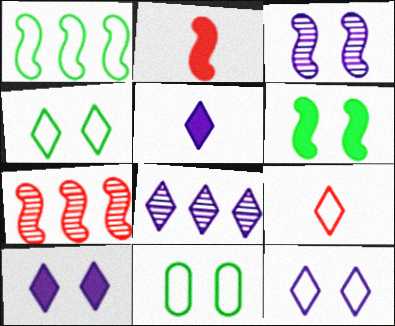[[1, 2, 3], 
[2, 8, 11], 
[5, 7, 11], 
[5, 8, 12]]